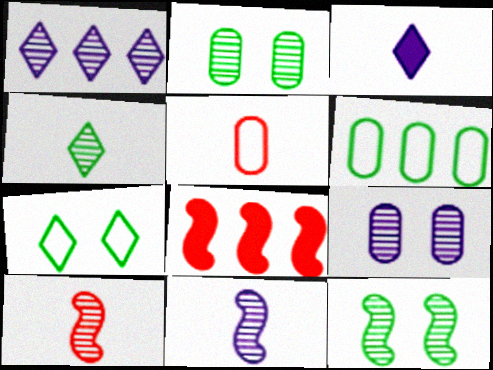[[1, 2, 10], 
[1, 6, 8], 
[1, 9, 11]]